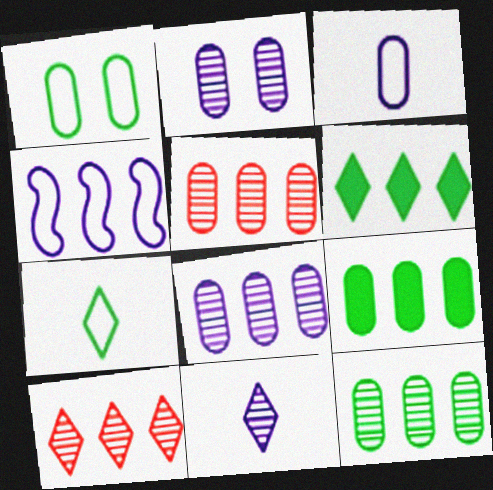[[4, 5, 6], 
[4, 9, 10], 
[5, 8, 12]]